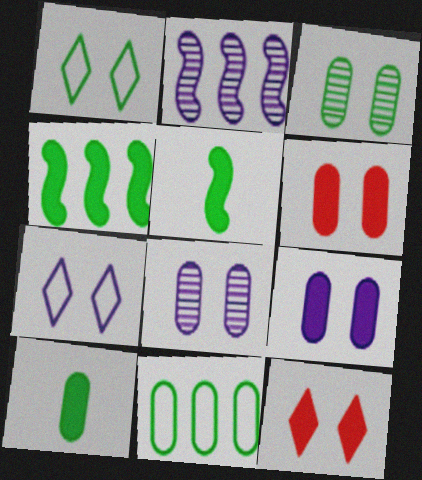[[3, 10, 11]]